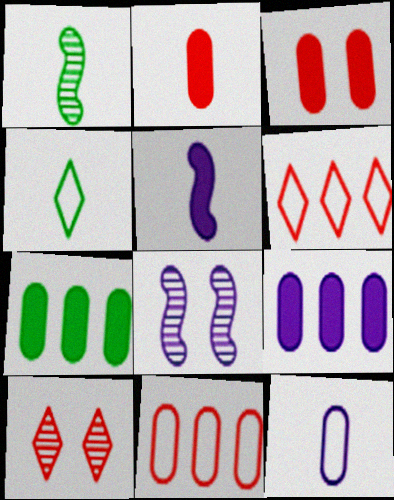[]